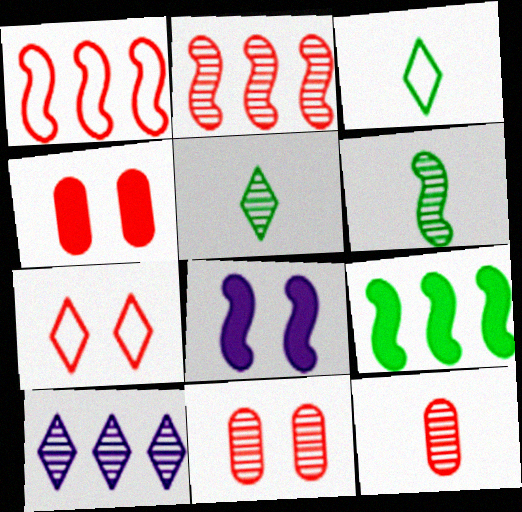[[1, 6, 8], 
[6, 10, 11]]